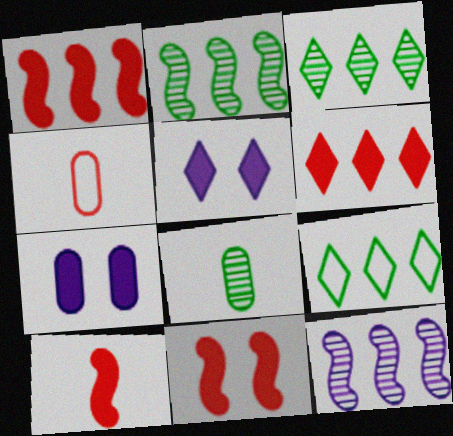[[1, 10, 11], 
[2, 4, 5]]